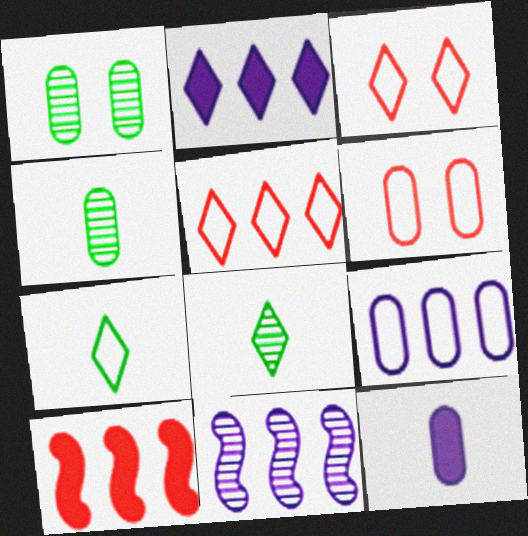[[2, 3, 8], 
[2, 9, 11]]